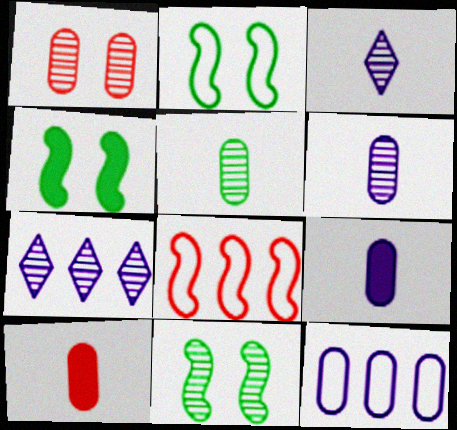[[2, 4, 11], 
[2, 7, 10]]